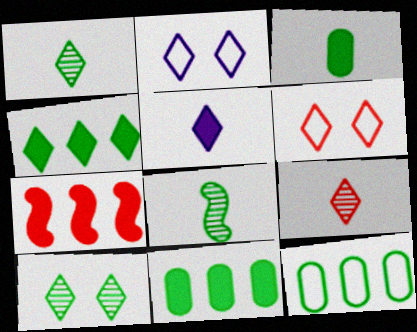[[2, 4, 9]]